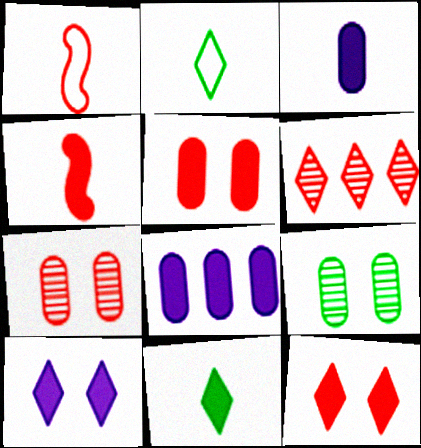[[1, 5, 6], 
[2, 6, 10], 
[3, 4, 11]]